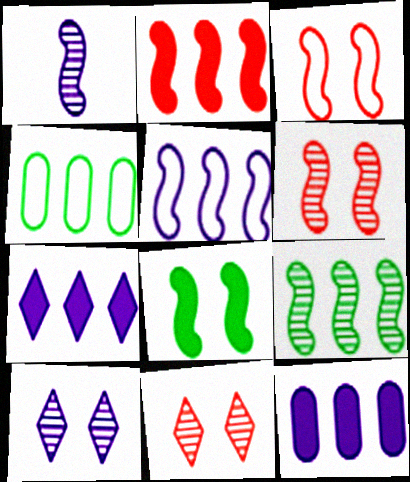[[1, 6, 9], 
[2, 5, 9]]